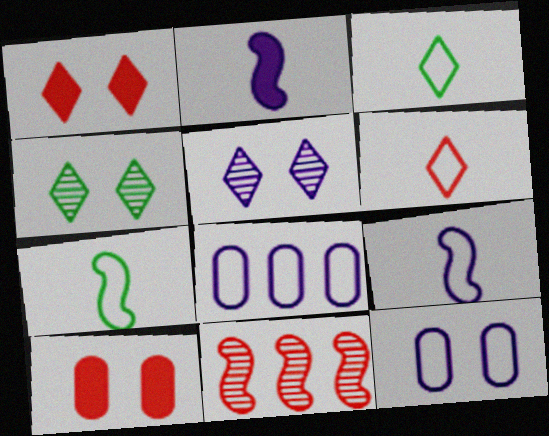[[2, 5, 8], 
[6, 10, 11]]